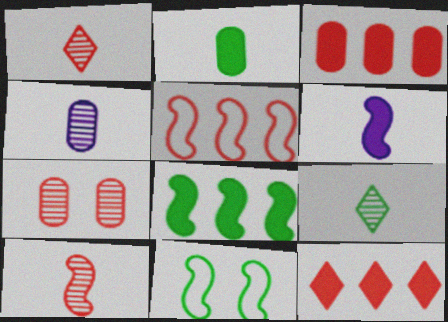[[4, 9, 10], 
[4, 11, 12]]